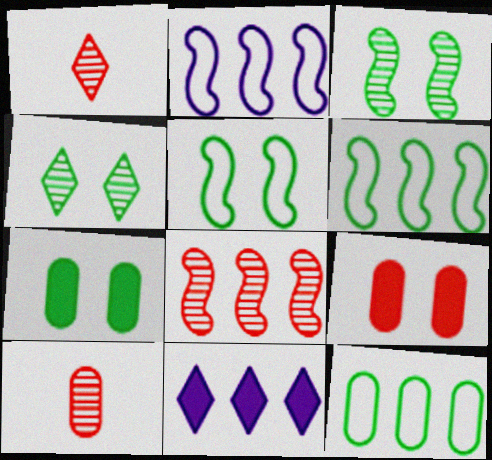[[1, 2, 7], 
[4, 5, 7], 
[5, 10, 11], 
[8, 11, 12]]